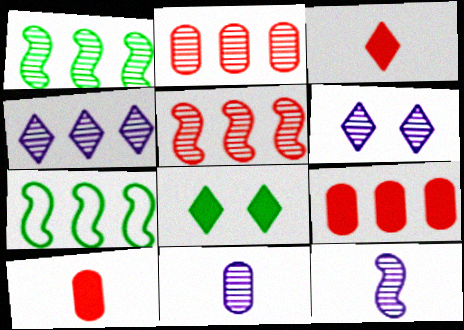[[1, 2, 4], 
[4, 7, 9], 
[6, 7, 10]]